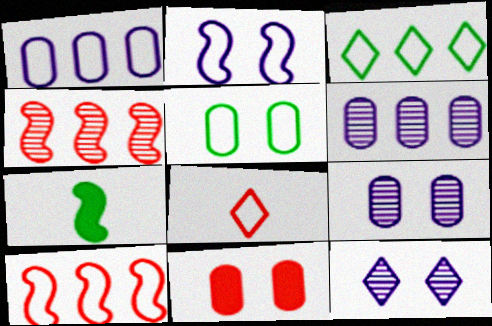[[1, 3, 10], 
[2, 4, 7], 
[4, 8, 11], 
[5, 9, 11]]